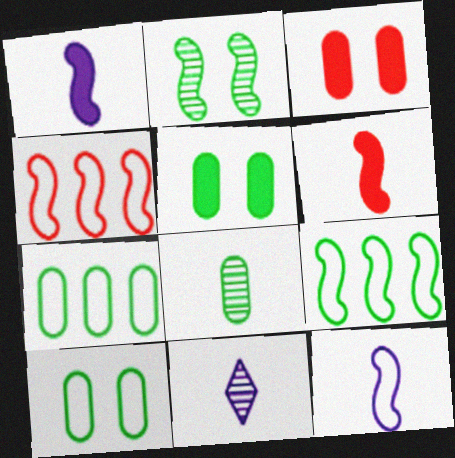[[1, 2, 4], 
[3, 9, 11], 
[4, 5, 11], 
[5, 7, 8]]